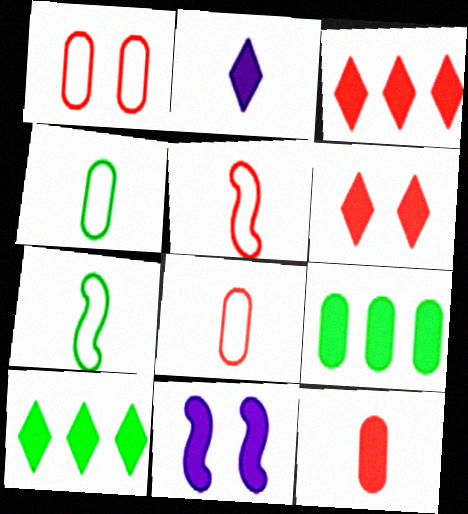[[2, 6, 10], 
[10, 11, 12]]